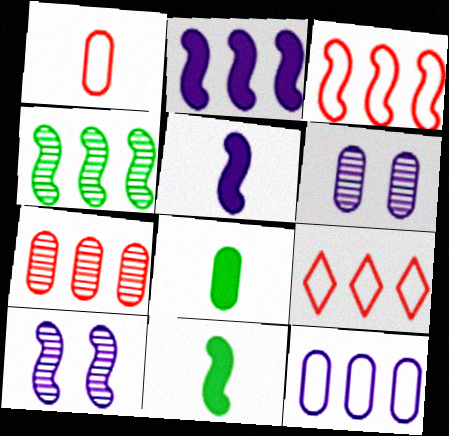[[2, 3, 4], 
[3, 10, 11], 
[6, 9, 11], 
[8, 9, 10]]